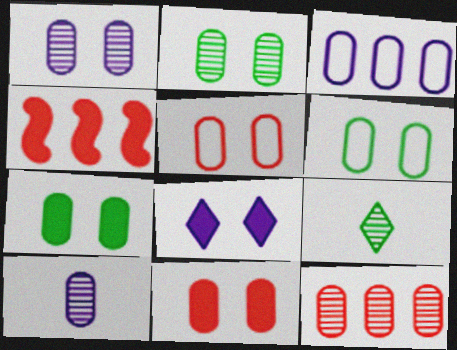[[1, 5, 7], 
[1, 6, 11], 
[2, 6, 7], 
[2, 10, 12]]